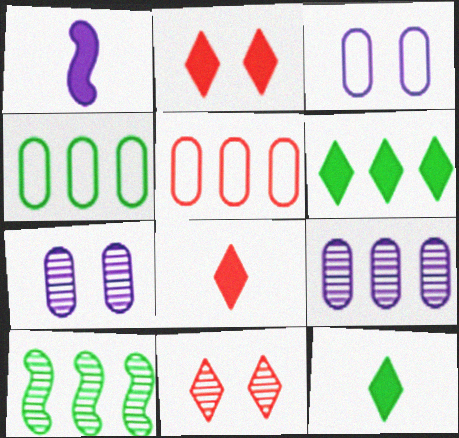[[1, 4, 11], 
[3, 8, 10], 
[4, 6, 10]]